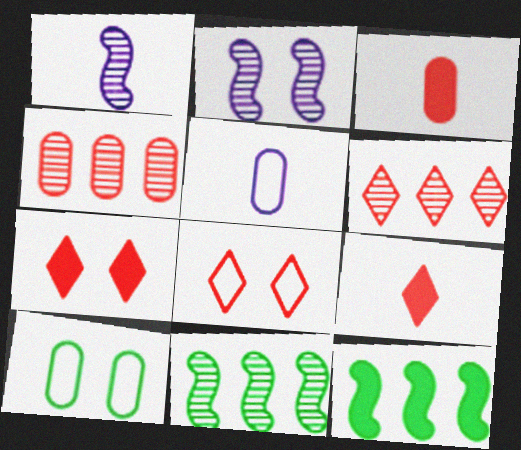[[2, 7, 10], 
[5, 7, 11], 
[6, 8, 9]]